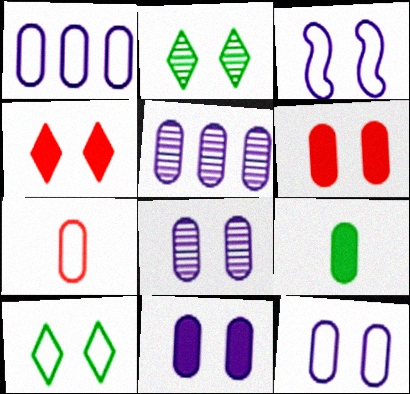[[2, 3, 6], 
[8, 11, 12]]